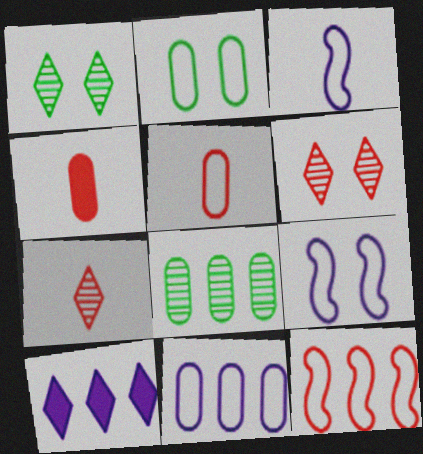[[2, 5, 11], 
[4, 6, 12], 
[8, 10, 12]]